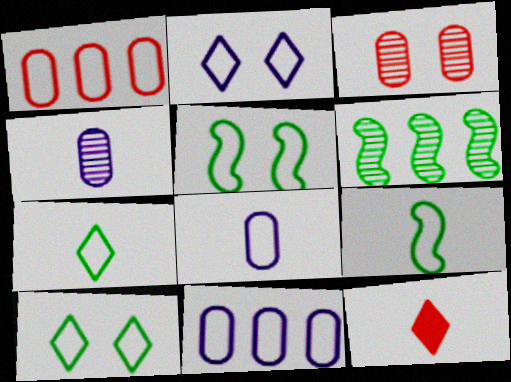[[1, 2, 9], 
[4, 9, 12]]